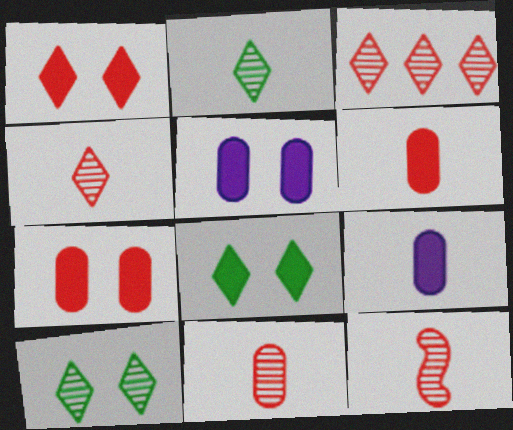[[4, 11, 12]]